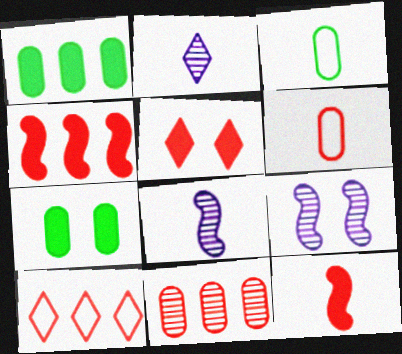[[2, 3, 12], 
[4, 10, 11], 
[7, 8, 10]]